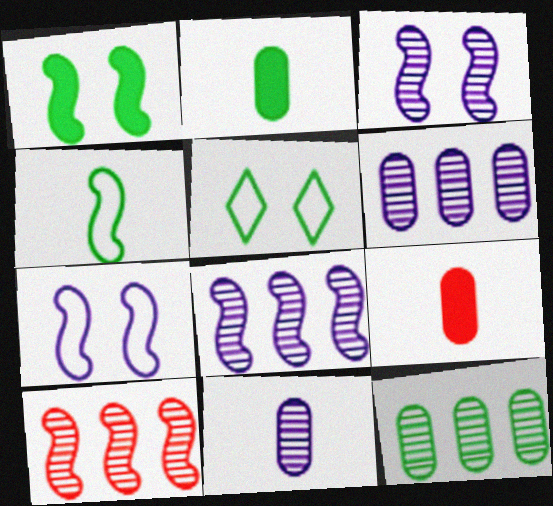[[5, 8, 9]]